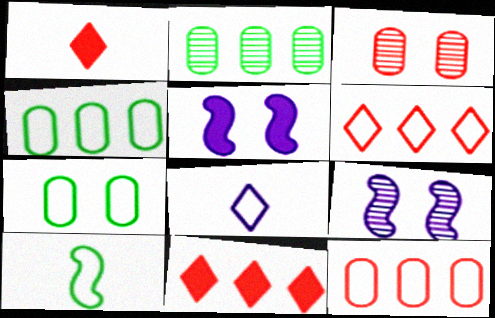[[1, 4, 9]]